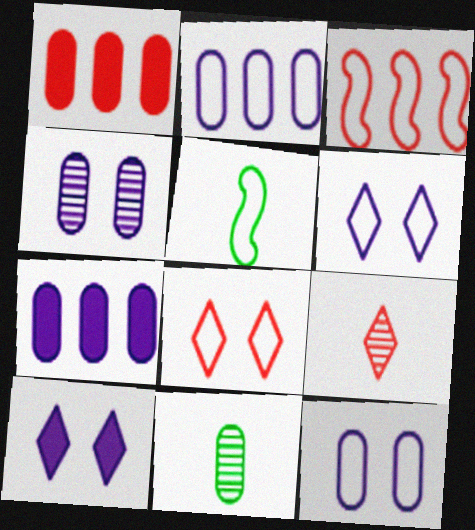[[1, 11, 12], 
[2, 5, 8], 
[3, 10, 11]]